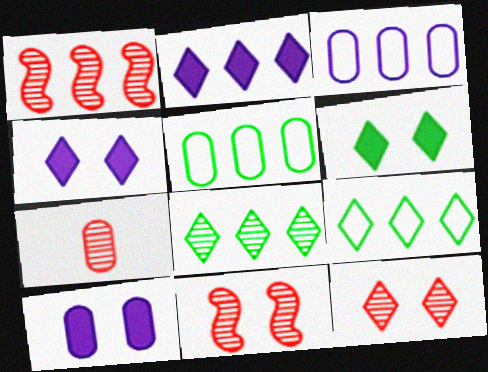[[1, 2, 5], 
[1, 7, 12], 
[5, 7, 10]]